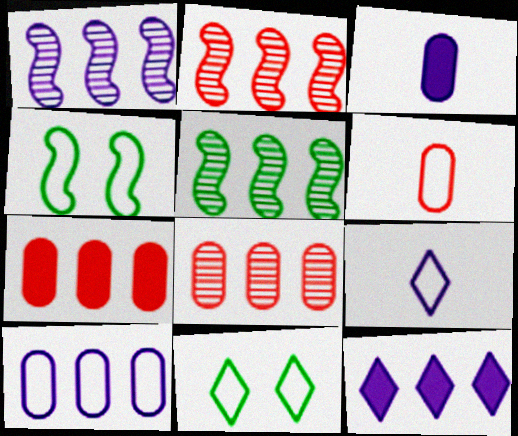[[1, 2, 5], 
[1, 10, 12], 
[2, 3, 11]]